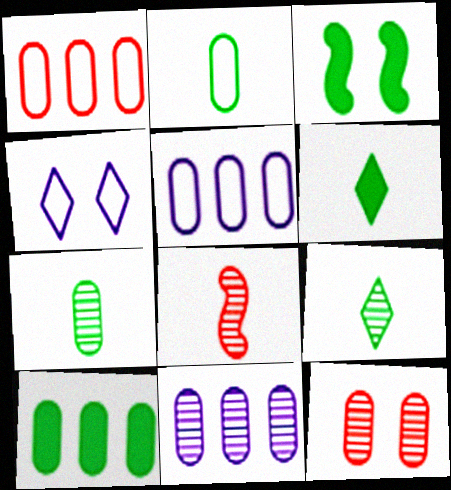[[1, 10, 11], 
[3, 4, 12], 
[3, 6, 10], 
[4, 8, 10], 
[7, 11, 12]]